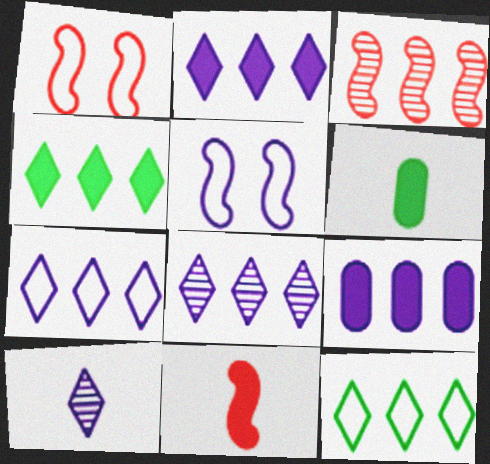[[1, 3, 11], 
[1, 6, 8], 
[2, 7, 8], 
[3, 9, 12], 
[5, 9, 10]]